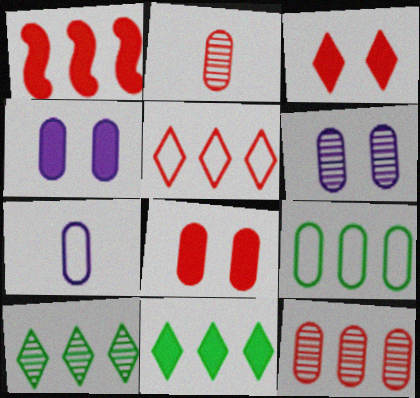[[1, 5, 12], 
[2, 4, 9]]